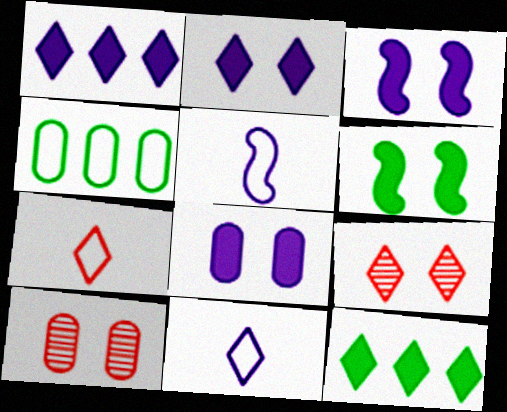[[2, 3, 8], 
[5, 10, 12], 
[9, 11, 12]]